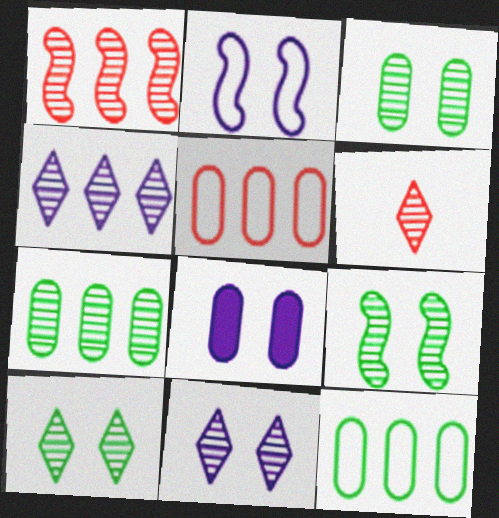[[1, 4, 7], 
[2, 8, 11], 
[3, 9, 10], 
[4, 6, 10]]